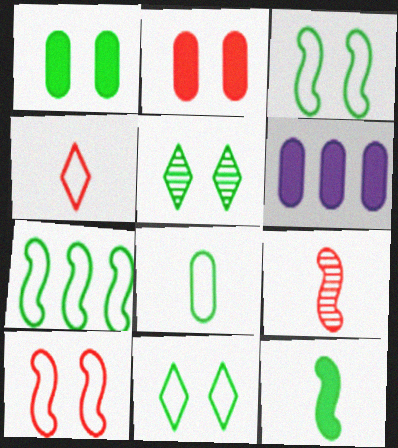[[1, 3, 5], 
[6, 9, 11], 
[7, 8, 11]]